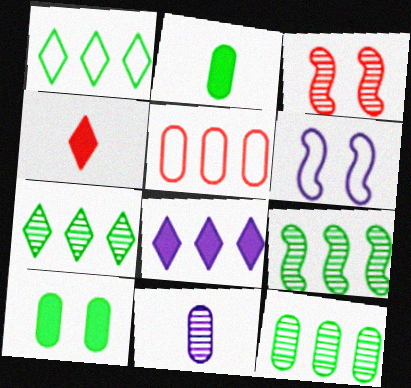[[3, 4, 5], 
[3, 7, 11], 
[4, 6, 12], 
[5, 8, 9], 
[5, 10, 11], 
[6, 8, 11], 
[7, 9, 12]]